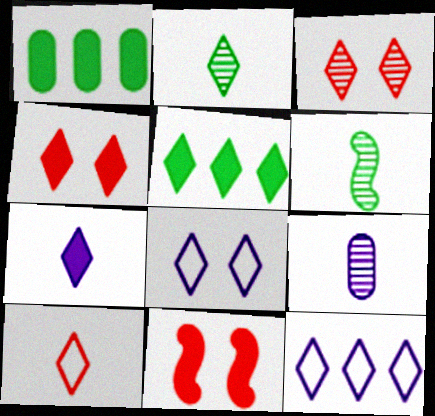[[1, 7, 11], 
[2, 4, 12], 
[2, 7, 10], 
[4, 5, 7]]